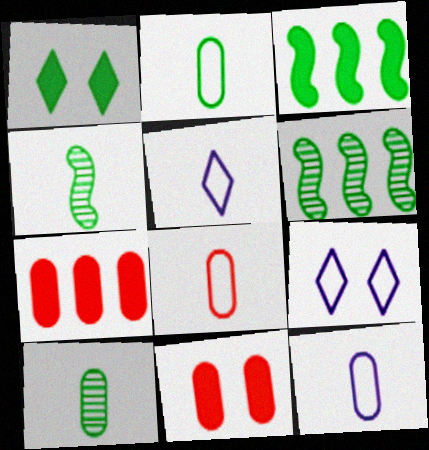[[1, 2, 6], 
[2, 8, 12], 
[4, 7, 9], 
[5, 6, 11]]